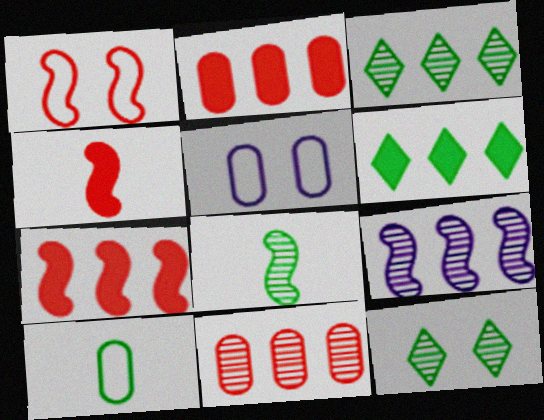[[3, 4, 5], 
[3, 9, 11]]